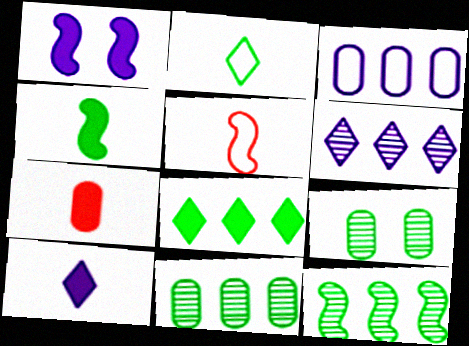[[1, 5, 12], 
[1, 7, 8], 
[3, 7, 9], 
[4, 7, 10]]